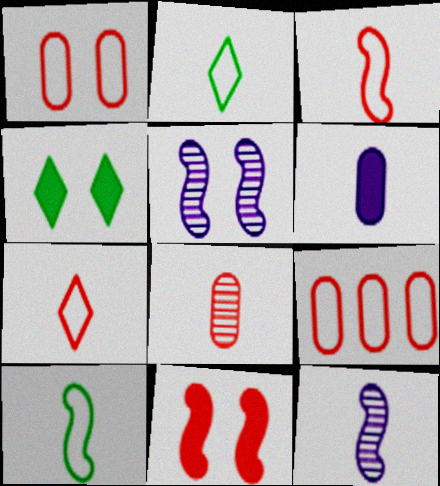[[1, 4, 5], 
[4, 9, 12]]